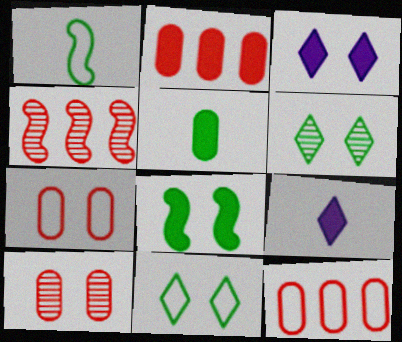[[2, 8, 9]]